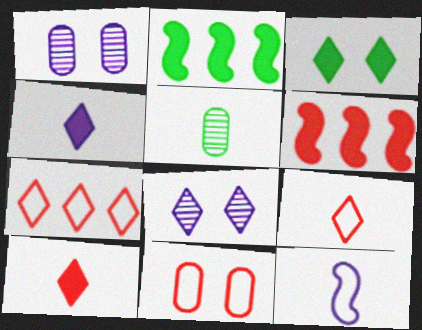[[1, 2, 9], 
[5, 10, 12]]